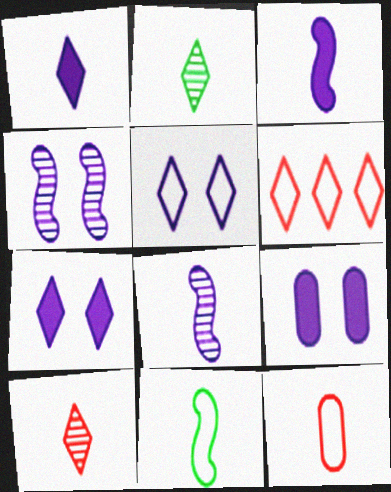[[2, 3, 12], 
[2, 6, 7], 
[4, 5, 9]]